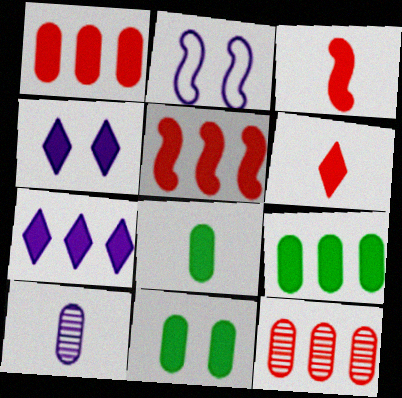[[2, 7, 10], 
[3, 4, 9], 
[3, 7, 11], 
[4, 5, 8], 
[5, 7, 9], 
[8, 9, 11]]